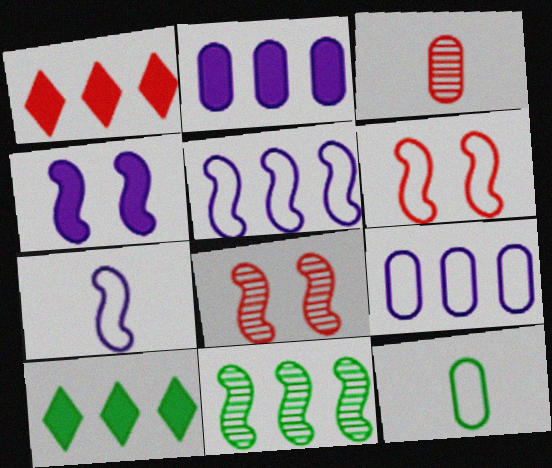[[1, 3, 6], 
[1, 9, 11]]